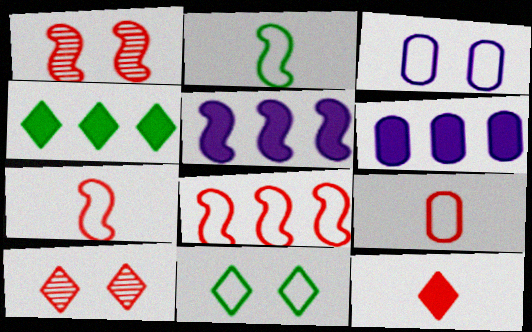[[1, 2, 5], 
[2, 6, 10]]